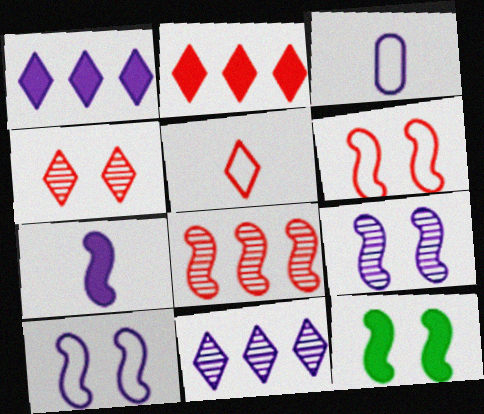[[1, 3, 9], 
[2, 4, 5], 
[6, 9, 12]]